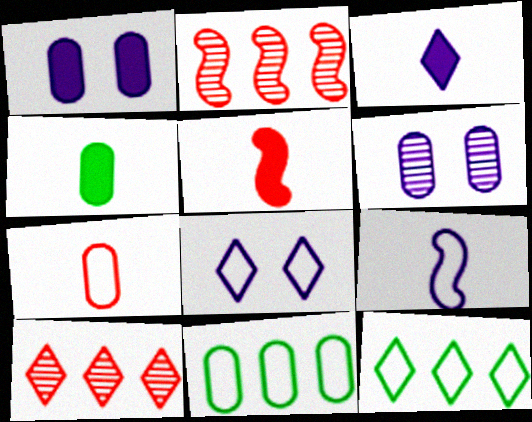[[2, 4, 8], 
[3, 4, 5], 
[5, 6, 12]]